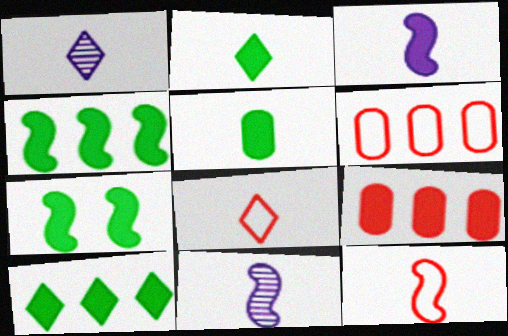[[1, 2, 8], 
[1, 5, 12], 
[1, 6, 7], 
[5, 7, 10], 
[5, 8, 11]]